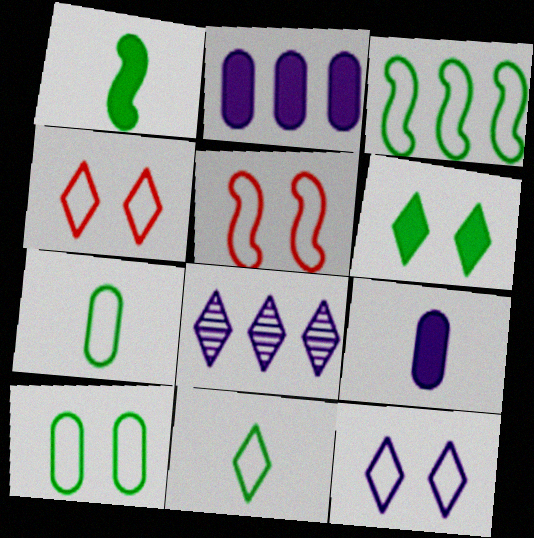[[3, 10, 11], 
[5, 10, 12]]